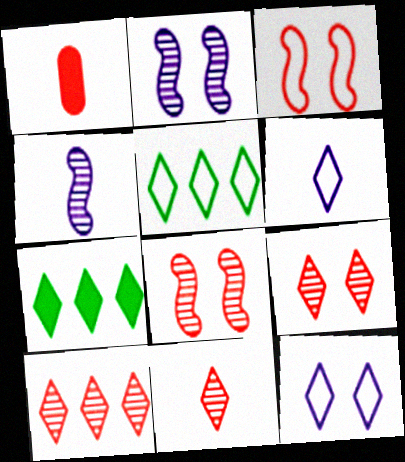[[1, 2, 5], 
[1, 3, 10], 
[6, 7, 9], 
[7, 11, 12], 
[9, 10, 11]]